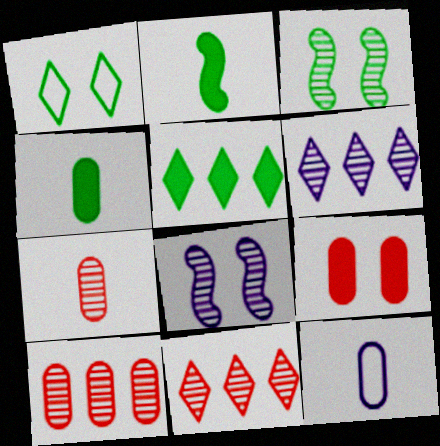[[1, 8, 9], 
[3, 6, 7], 
[4, 7, 12]]